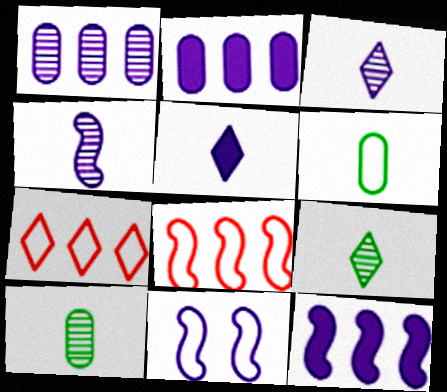[[1, 5, 11], 
[2, 3, 11], 
[4, 11, 12], 
[6, 7, 11]]